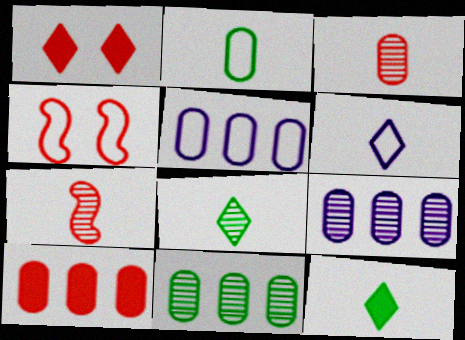[[4, 9, 12], 
[5, 10, 11]]